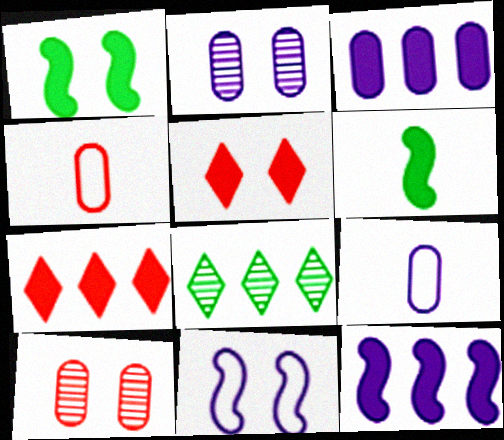[[2, 3, 9], 
[3, 5, 6]]